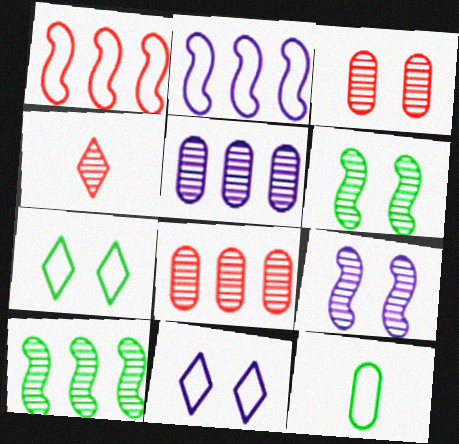[[1, 11, 12], 
[4, 5, 6]]